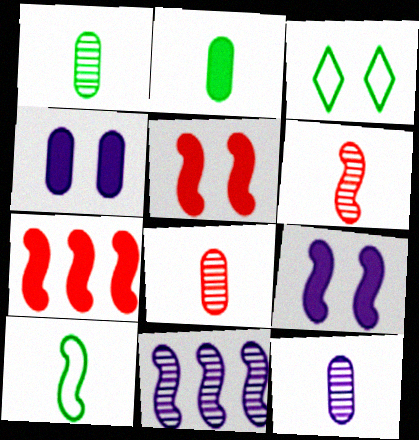[[1, 8, 12], 
[3, 7, 12], 
[5, 10, 11]]